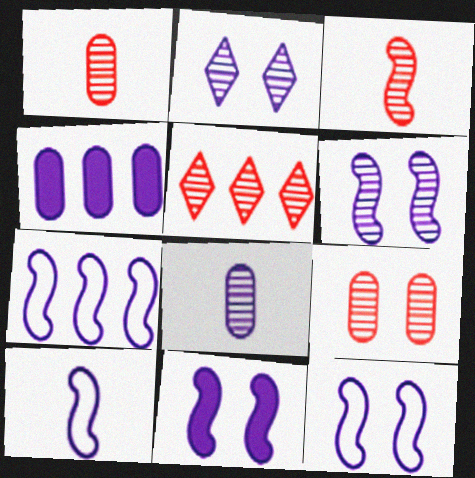[[2, 4, 10], 
[3, 5, 9], 
[6, 11, 12], 
[7, 10, 12]]